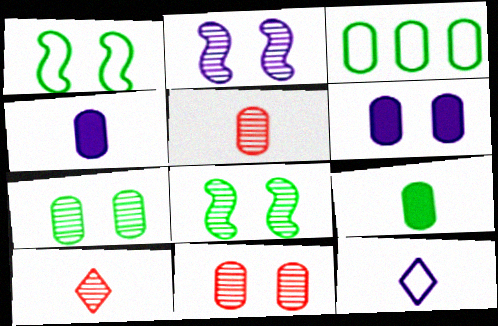[[3, 4, 11], 
[3, 5, 6], 
[3, 7, 9]]